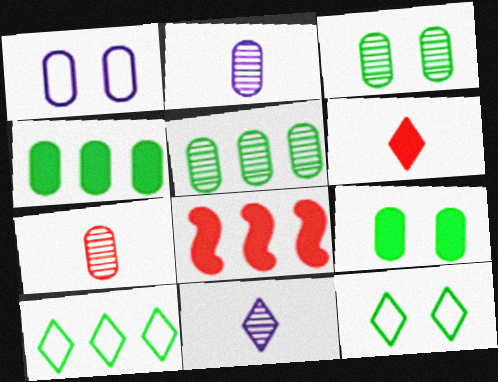[[1, 4, 7], 
[2, 8, 12]]